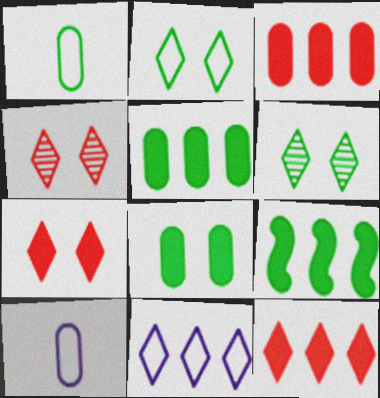[[1, 6, 9], 
[4, 9, 10]]